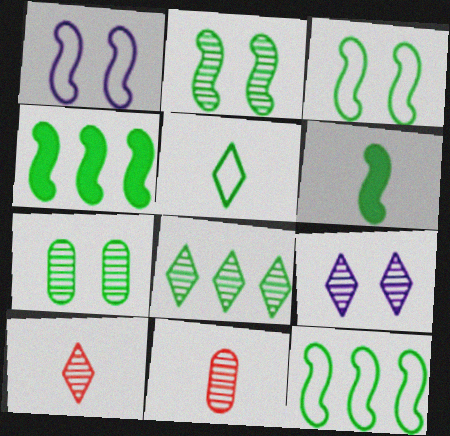[[2, 6, 12], 
[4, 5, 7], 
[8, 9, 10]]